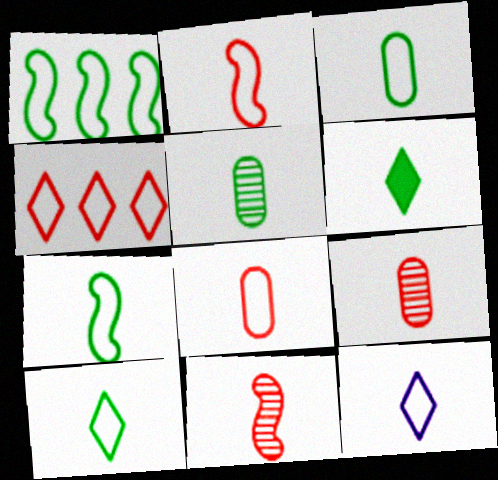[[2, 3, 12], 
[3, 7, 10], 
[5, 6, 7], 
[7, 8, 12]]